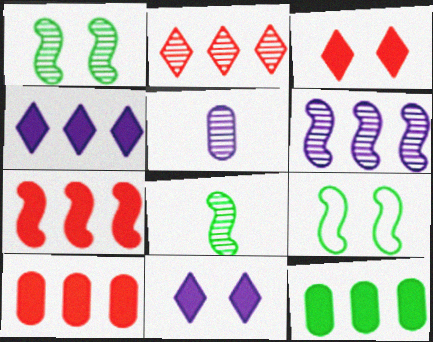[[1, 2, 5], 
[4, 7, 12]]